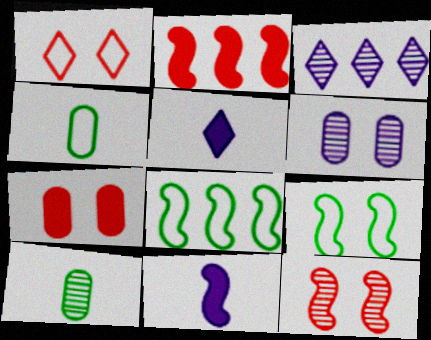[[1, 7, 12], 
[3, 10, 12], 
[8, 11, 12]]